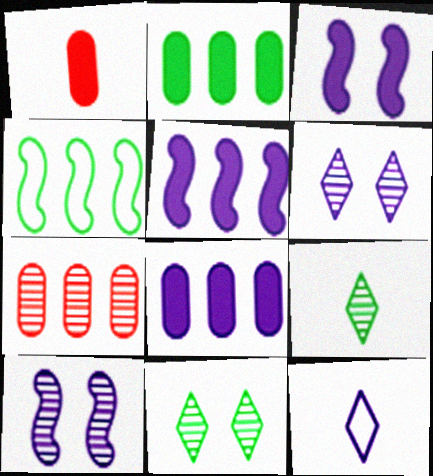[[1, 4, 6], 
[7, 9, 10], 
[8, 10, 12]]